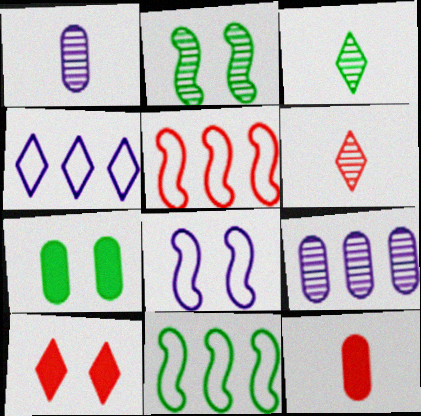[[1, 10, 11], 
[2, 4, 12], 
[2, 6, 9], 
[3, 4, 10], 
[3, 7, 11]]